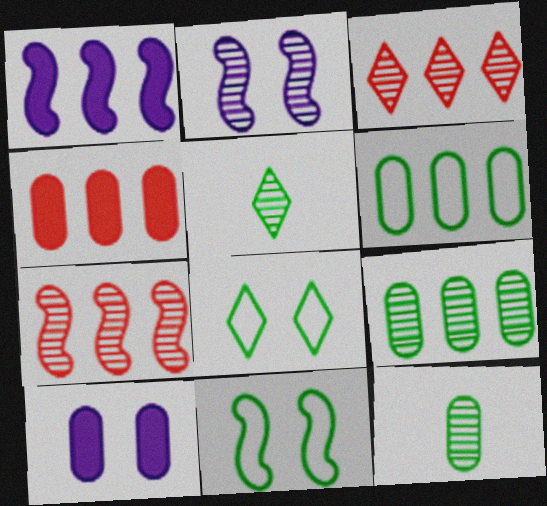[[1, 3, 6], 
[2, 3, 12]]